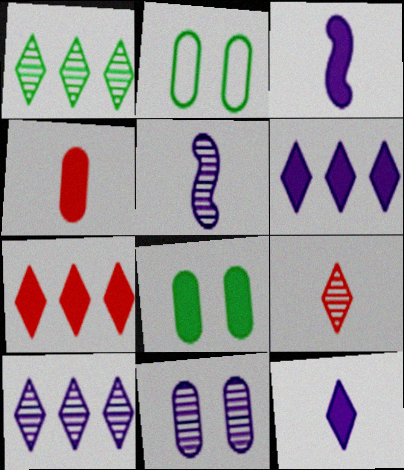[[2, 5, 7], 
[3, 7, 8], 
[5, 10, 11]]